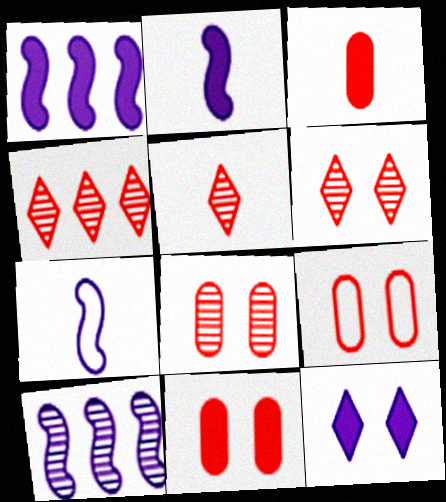[[4, 5, 6], 
[8, 9, 11]]